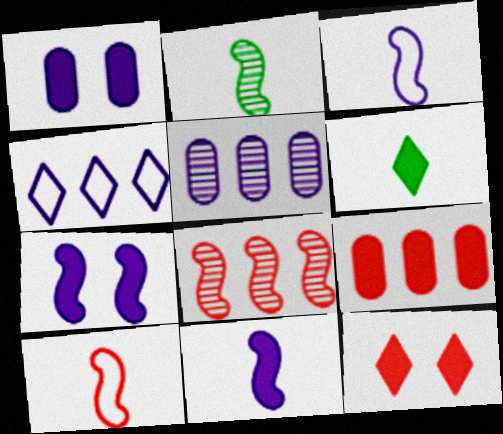[[2, 10, 11], 
[6, 7, 9]]